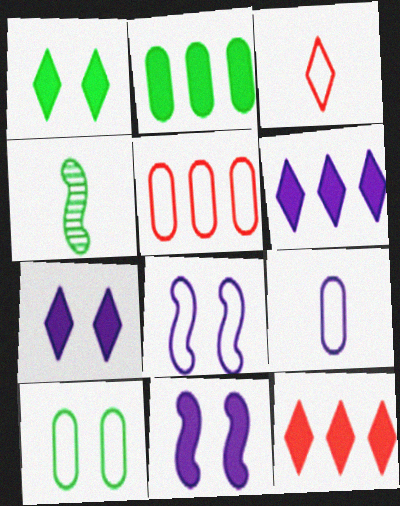[[4, 5, 7], 
[5, 9, 10]]